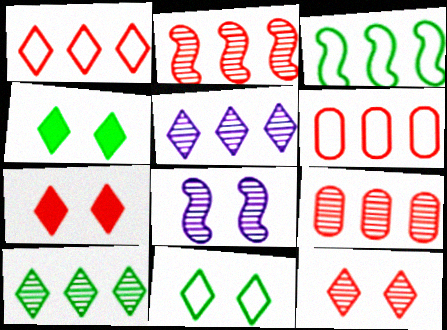[]